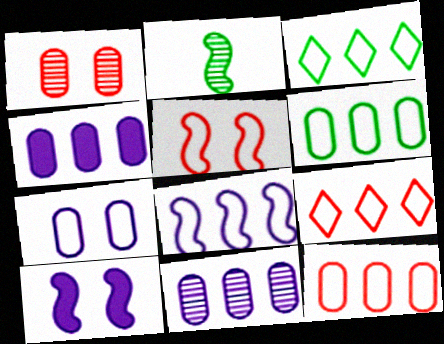[[3, 8, 12], 
[6, 8, 9]]